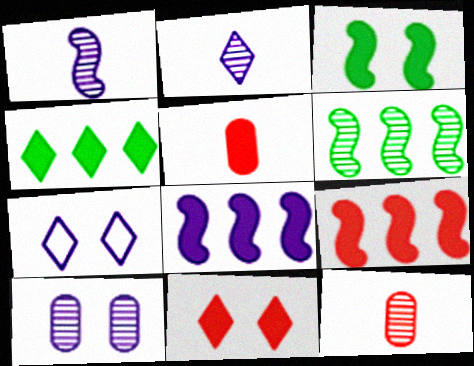[[5, 6, 7], 
[5, 9, 11]]